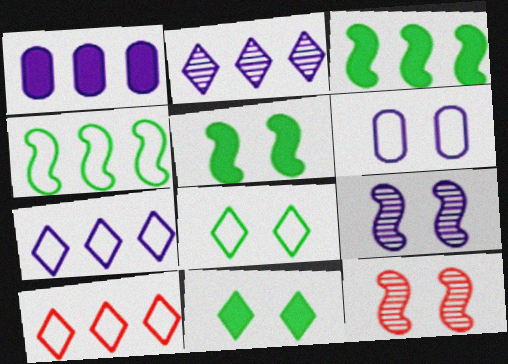[[6, 11, 12]]